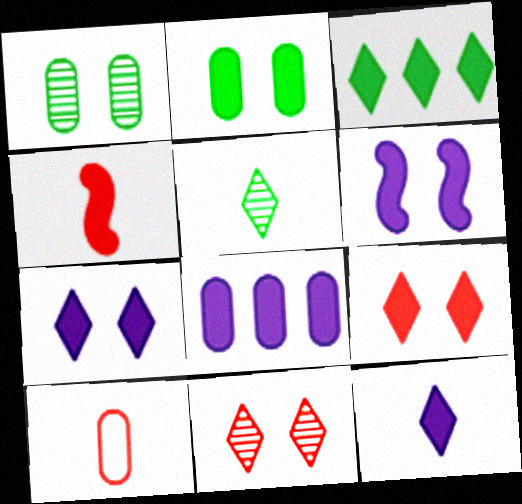[[1, 8, 10], 
[2, 6, 9], 
[3, 9, 12], 
[6, 8, 12]]